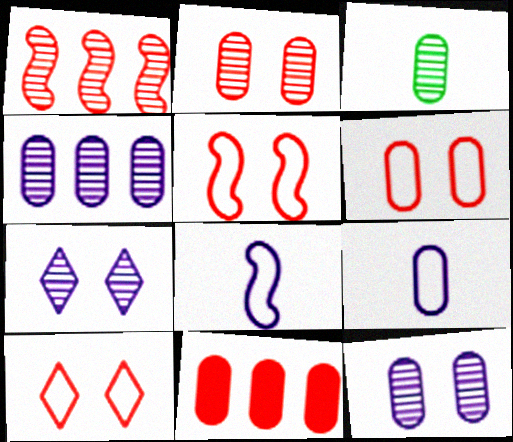[[1, 3, 7], 
[2, 3, 4], 
[5, 6, 10]]